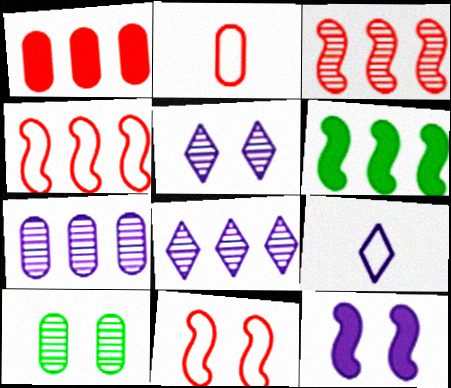[[2, 5, 6], 
[7, 9, 12]]